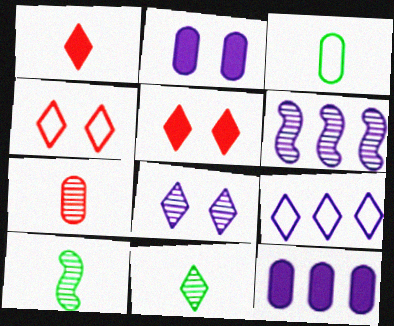[[3, 5, 6], 
[4, 10, 12], 
[5, 9, 11], 
[6, 9, 12]]